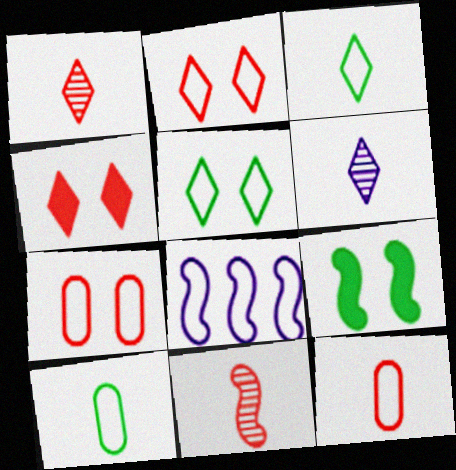[[2, 8, 10], 
[3, 7, 8], 
[5, 8, 12], 
[8, 9, 11]]